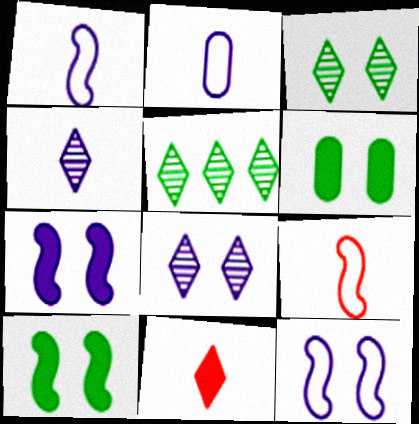[]